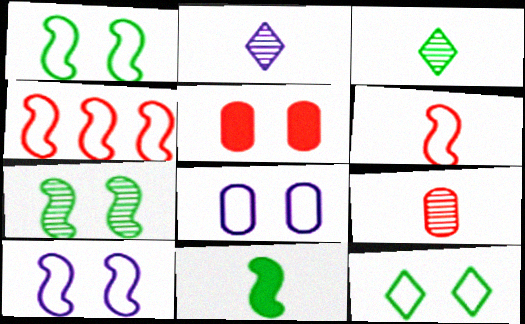[]